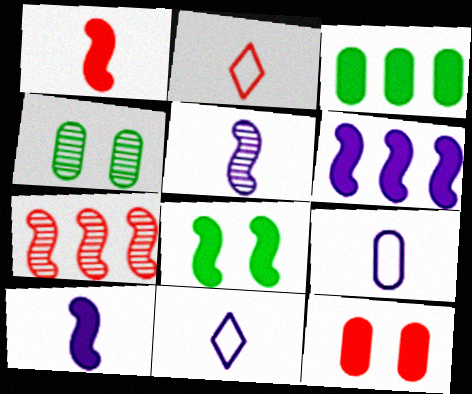[[1, 6, 8], 
[2, 4, 6], 
[2, 7, 12]]